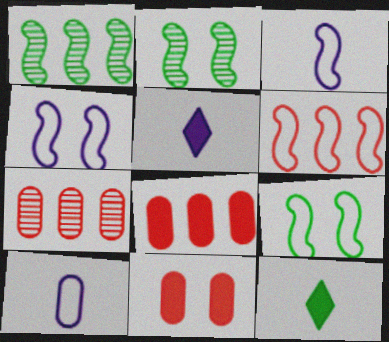[[3, 6, 9], 
[4, 7, 12], 
[5, 7, 9]]